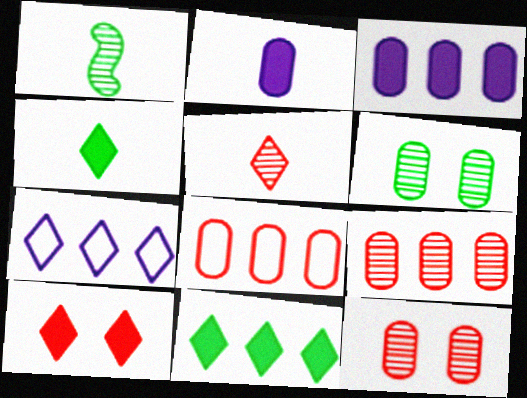[[2, 6, 8]]